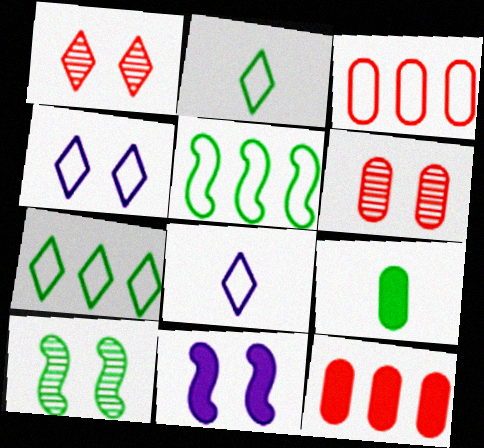[[7, 9, 10], 
[8, 10, 12]]